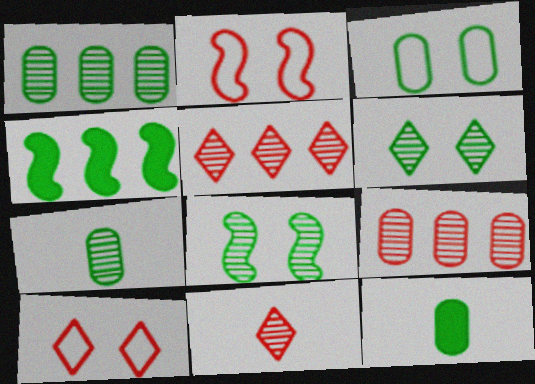[[1, 3, 12]]